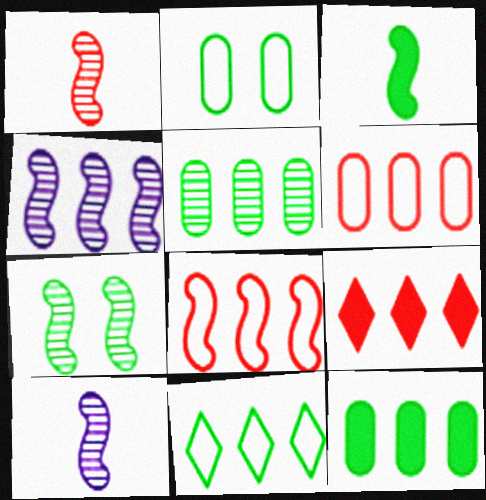[[1, 4, 7], 
[2, 9, 10]]